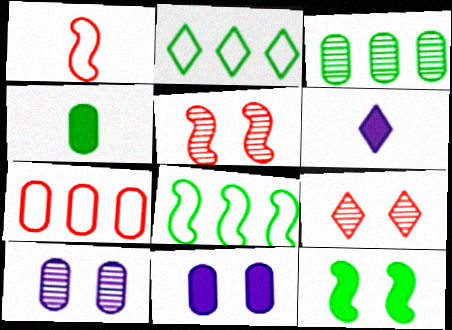[[2, 6, 9], 
[4, 7, 10]]